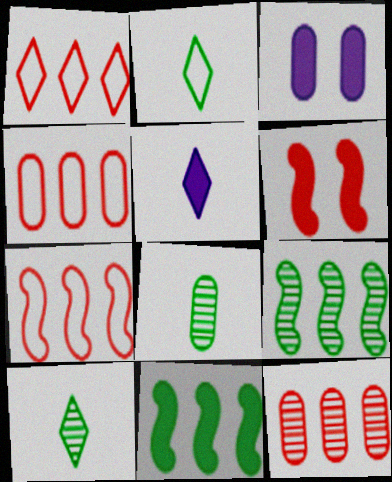[[1, 4, 7], 
[3, 4, 8], 
[3, 7, 10]]